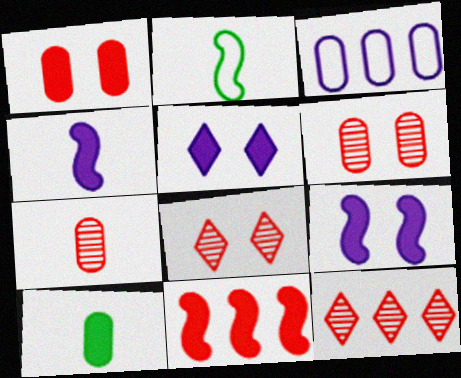[[3, 6, 10], 
[5, 10, 11]]